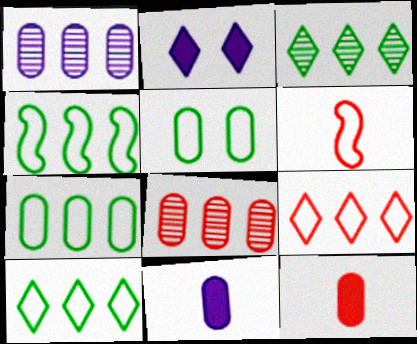[[1, 5, 12], 
[4, 7, 10], 
[5, 8, 11]]